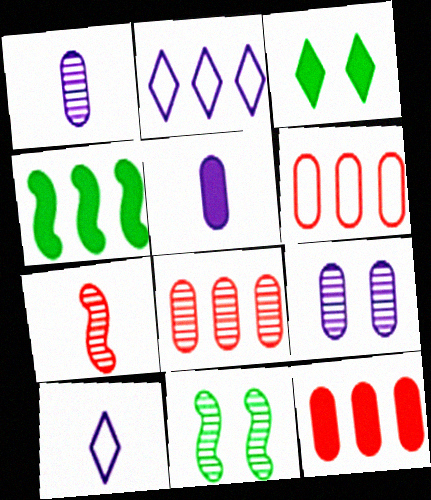[[2, 4, 8], 
[6, 8, 12], 
[10, 11, 12]]